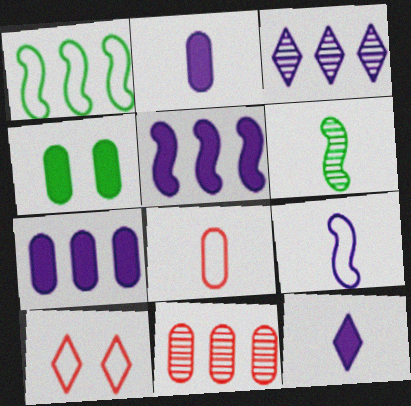[[6, 7, 10], 
[6, 8, 12]]